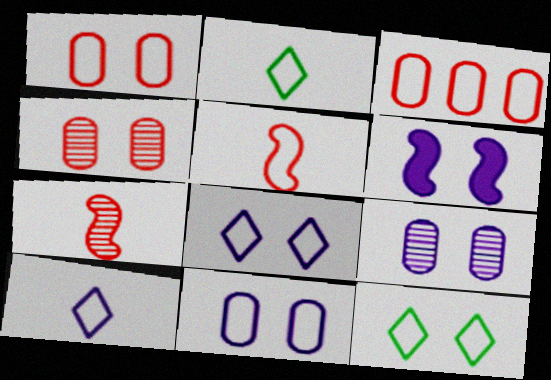[[4, 6, 12], 
[6, 8, 9]]